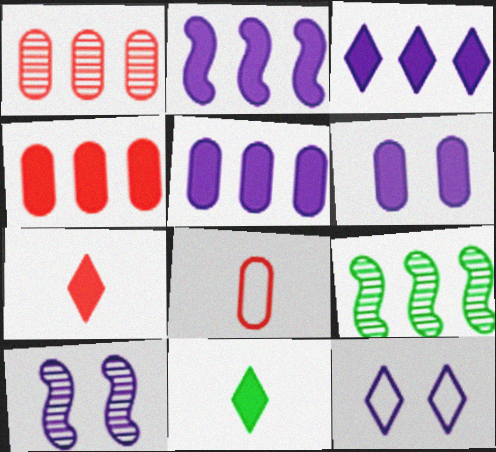[[2, 3, 5], 
[6, 10, 12]]